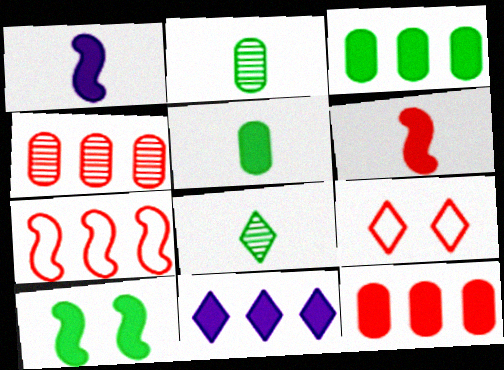[[4, 6, 9], 
[8, 9, 11]]